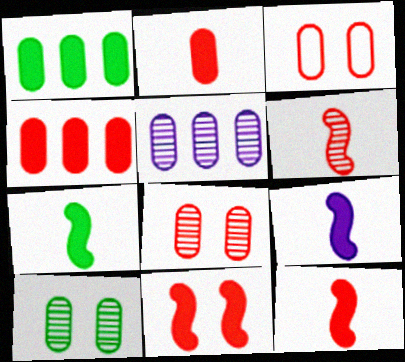[[7, 9, 12]]